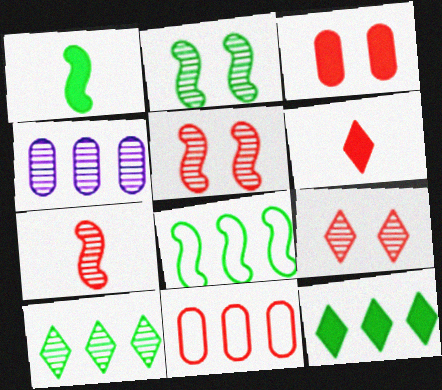[[1, 2, 8], 
[5, 6, 11]]